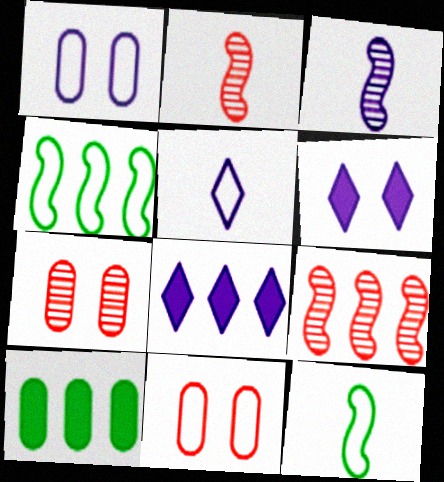[[1, 3, 8], 
[4, 5, 11], 
[7, 8, 12]]